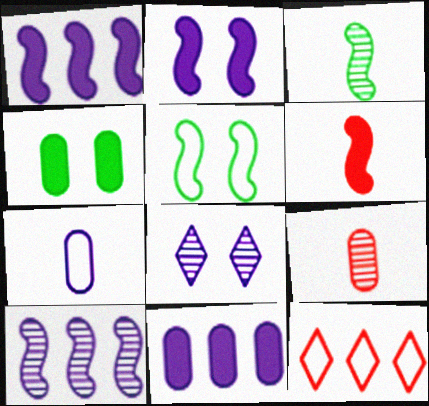[[1, 7, 8], 
[5, 6, 10], 
[5, 7, 12]]